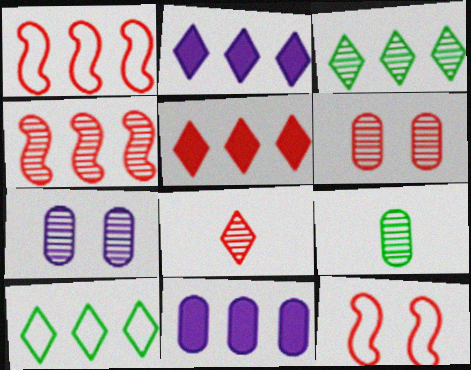[[1, 3, 11], 
[2, 9, 12], 
[4, 6, 8], 
[4, 10, 11]]